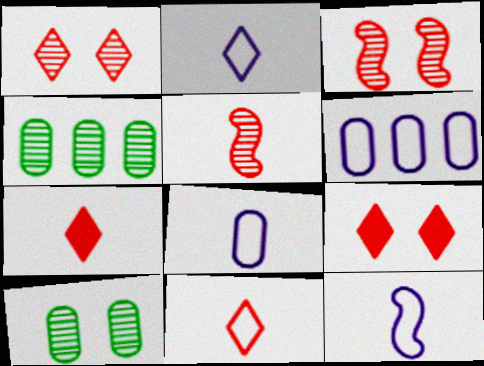[[2, 8, 12], 
[4, 9, 12]]